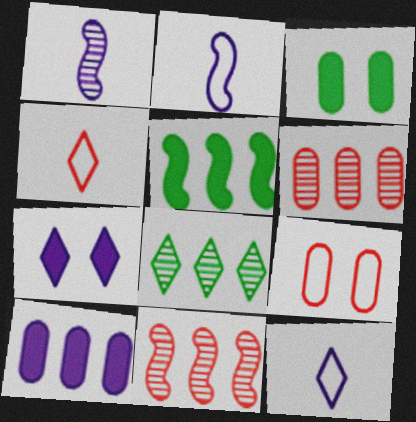[[3, 11, 12], 
[4, 7, 8]]